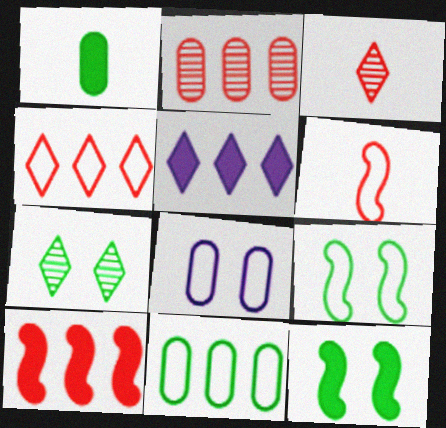[[1, 2, 8], 
[2, 4, 10]]